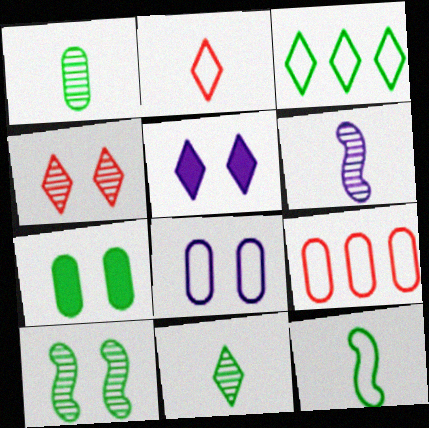[]